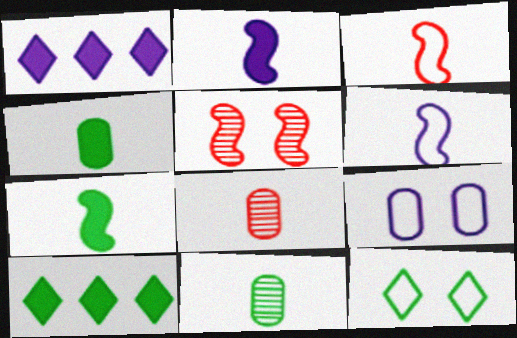[]